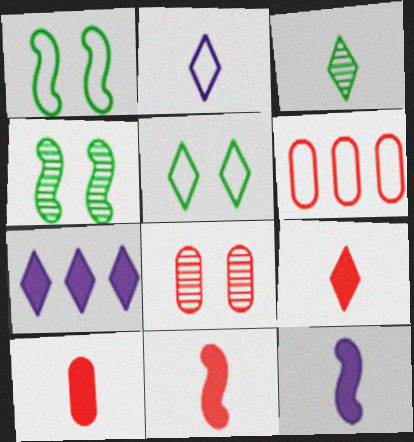[[1, 2, 6], 
[2, 3, 9], 
[6, 8, 10], 
[9, 10, 11]]